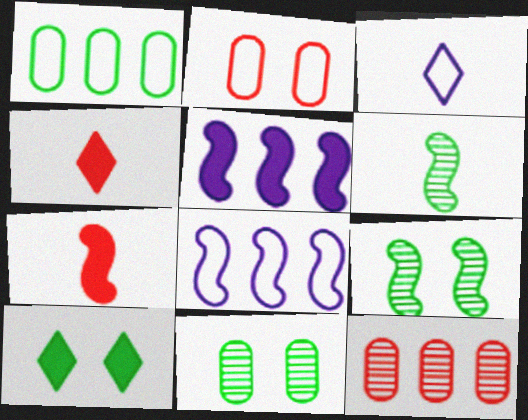[[1, 6, 10], 
[4, 8, 11], 
[7, 8, 9]]